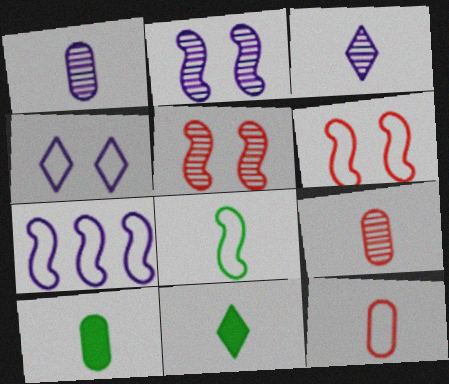[[1, 10, 12], 
[6, 7, 8]]